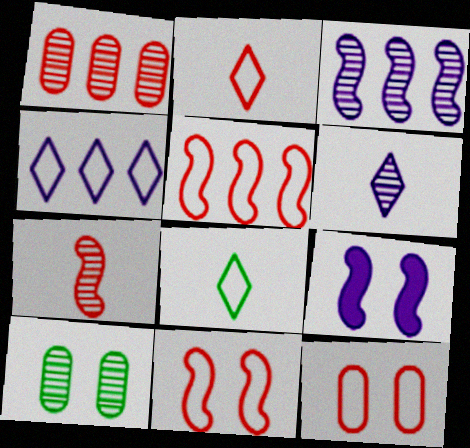[[1, 8, 9], 
[2, 5, 12]]